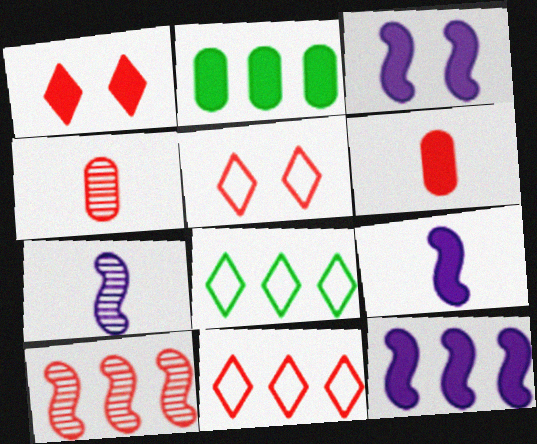[[1, 2, 9], 
[2, 5, 7], 
[3, 4, 8], 
[3, 9, 12], 
[5, 6, 10]]